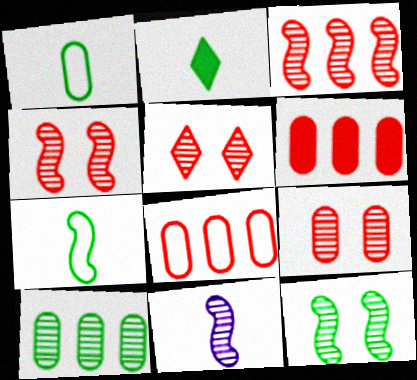[[3, 11, 12], 
[4, 5, 9], 
[5, 10, 11]]